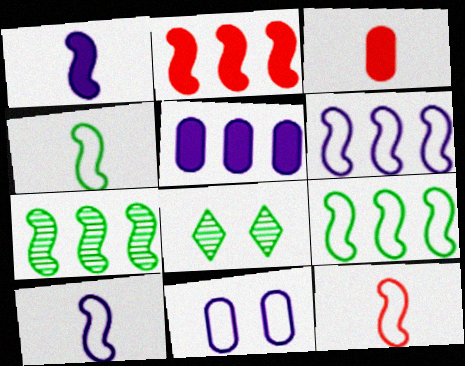[[2, 6, 7], 
[3, 6, 8], 
[4, 10, 12], 
[5, 8, 12]]